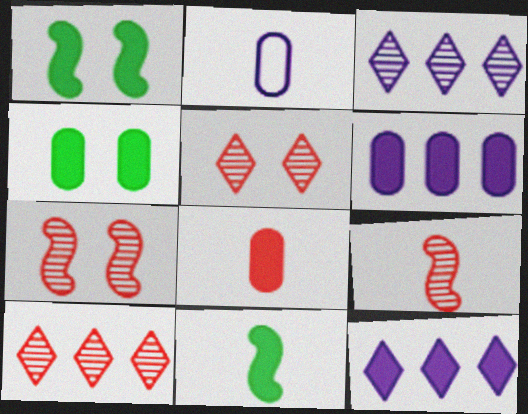[[1, 2, 10], 
[1, 8, 12], 
[4, 6, 8]]